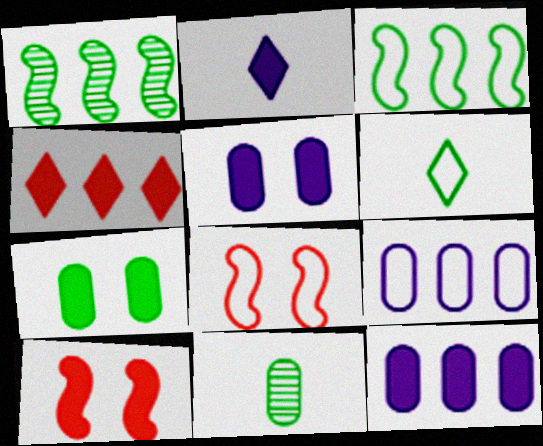[[1, 4, 9], 
[1, 6, 7], 
[6, 8, 9]]